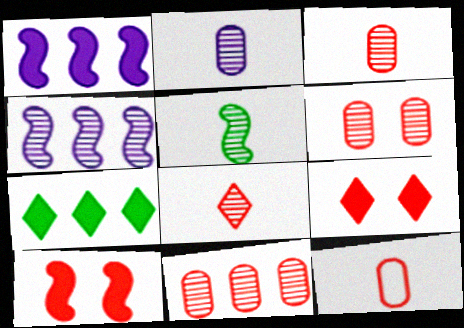[[2, 5, 8], 
[3, 6, 11]]